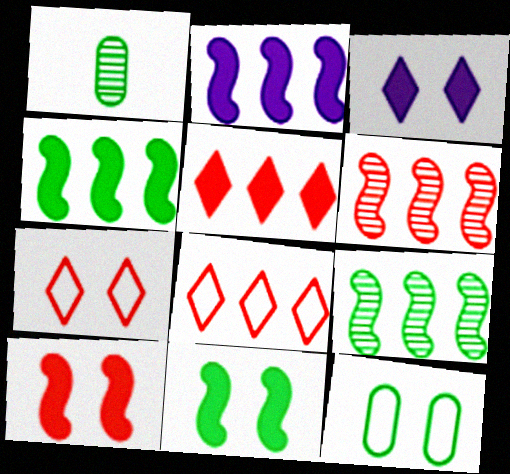[[1, 2, 7]]